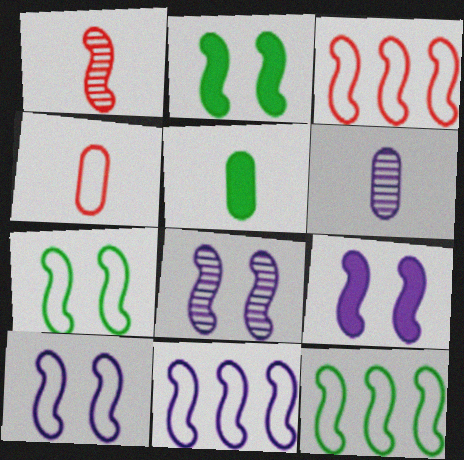[[1, 2, 11], 
[1, 9, 12], 
[3, 11, 12], 
[4, 5, 6], 
[8, 9, 10]]